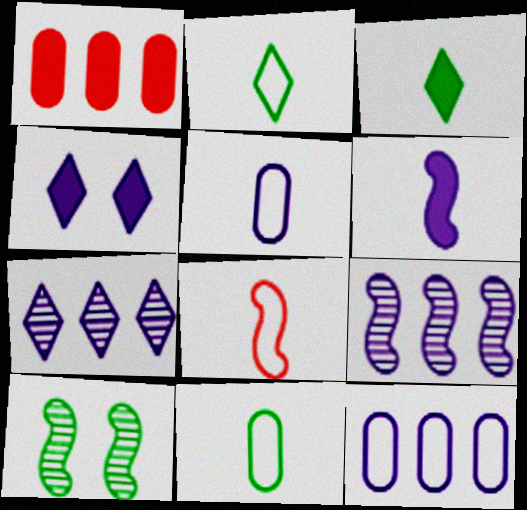[[2, 5, 8], 
[4, 5, 9]]